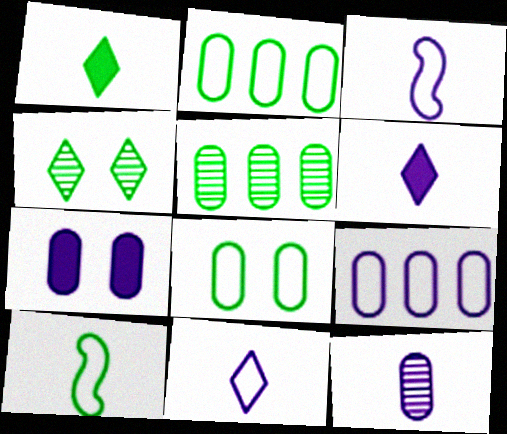[[3, 6, 12], 
[7, 9, 12]]